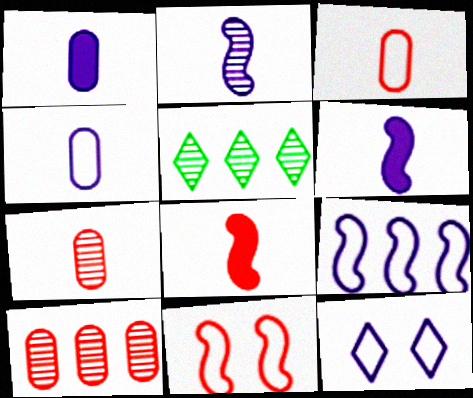[[1, 5, 11], 
[4, 9, 12]]